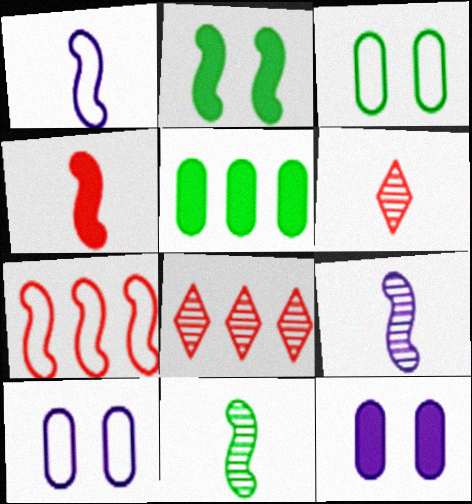[[1, 4, 11], 
[2, 7, 9]]